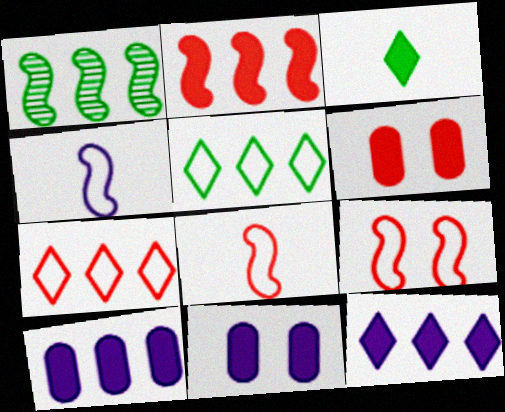[[1, 7, 10], 
[2, 3, 11]]